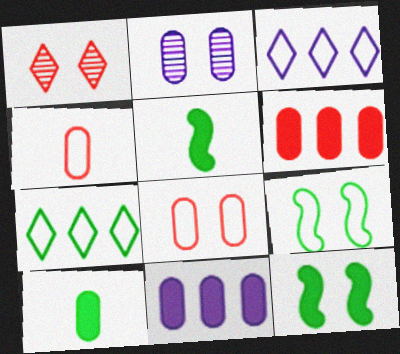[[3, 4, 9]]